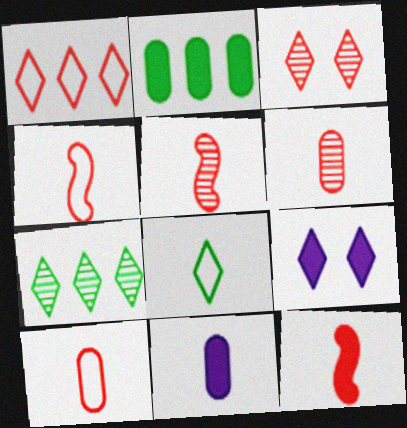[[2, 9, 12], 
[4, 5, 12], 
[5, 8, 11]]